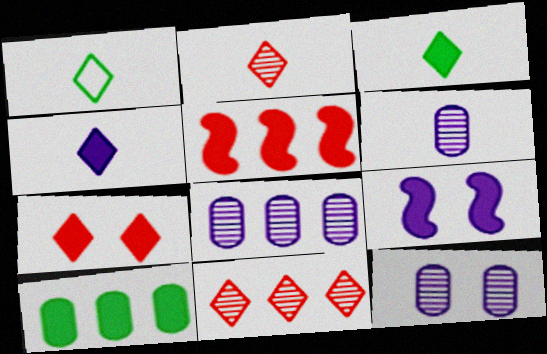[[1, 2, 4], 
[1, 5, 12], 
[6, 8, 12]]